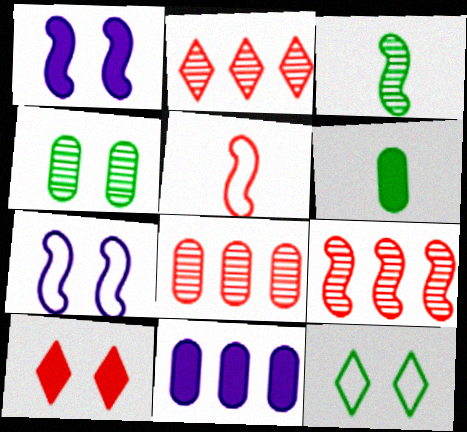[[2, 6, 7], 
[2, 8, 9], 
[4, 7, 10], 
[5, 8, 10]]